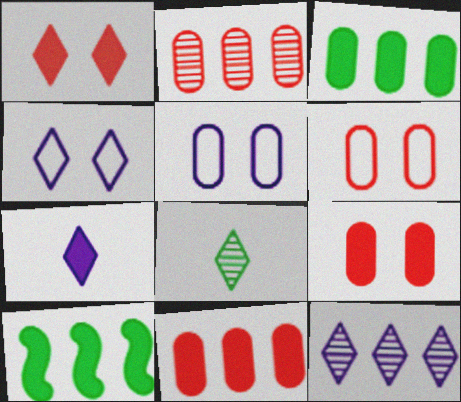[[4, 7, 12], 
[7, 9, 10]]